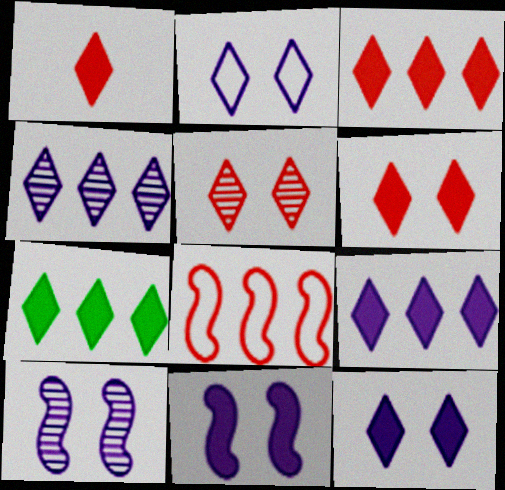[[1, 3, 6], 
[1, 7, 12], 
[3, 7, 9]]